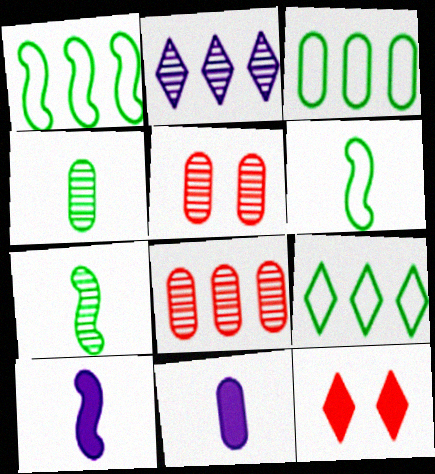[[1, 3, 9], 
[2, 5, 7], 
[3, 5, 11], 
[5, 9, 10]]